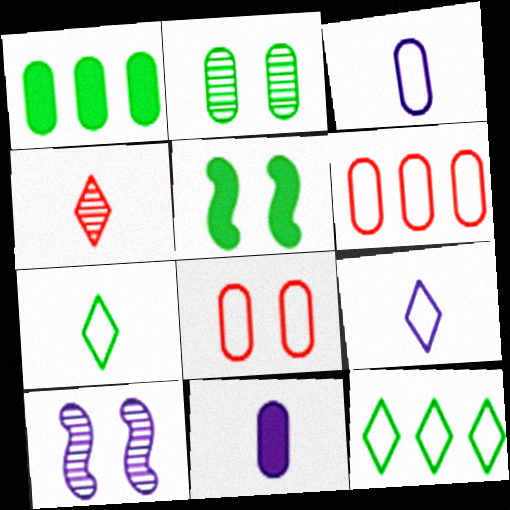[[2, 6, 11]]